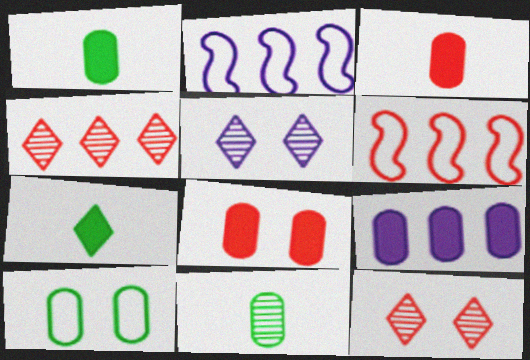[[1, 2, 12], 
[1, 5, 6], 
[1, 8, 9], 
[3, 6, 12]]